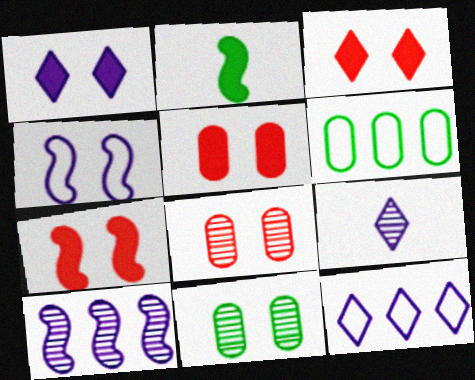[[1, 9, 12], 
[2, 8, 12], 
[3, 4, 11], 
[3, 5, 7], 
[6, 7, 9]]